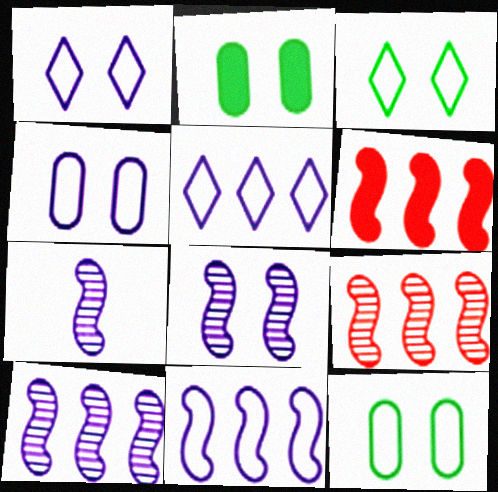[[7, 8, 10]]